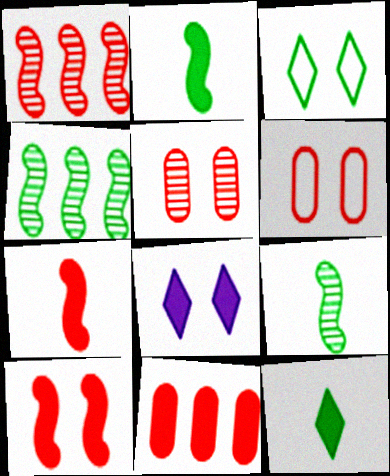[[2, 8, 11]]